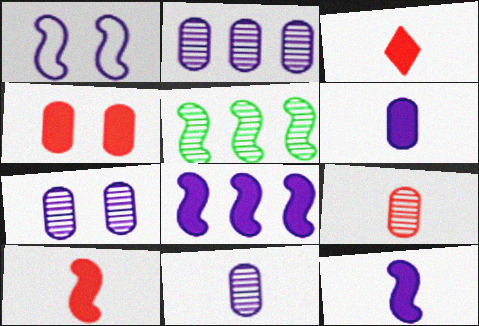[[1, 5, 10], 
[2, 7, 11]]